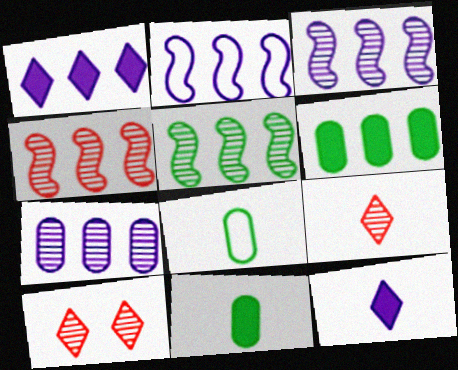[[1, 2, 7], 
[2, 10, 11], 
[3, 4, 5]]